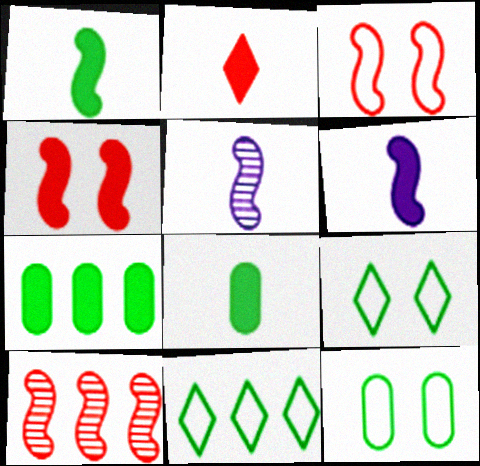[[2, 6, 8]]